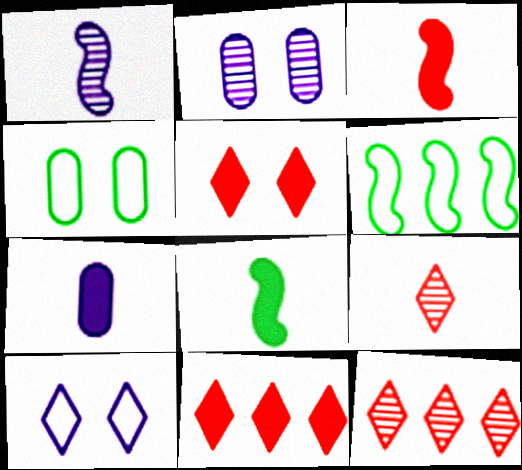[[1, 4, 11]]